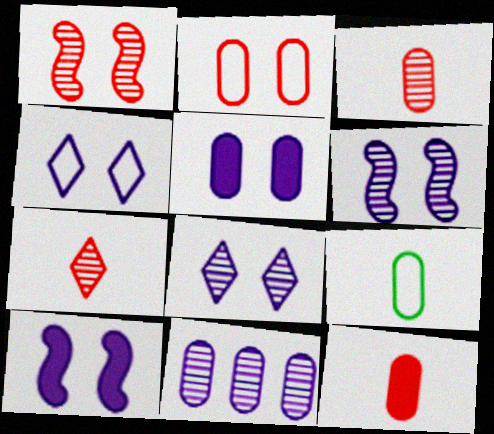[[4, 5, 6]]